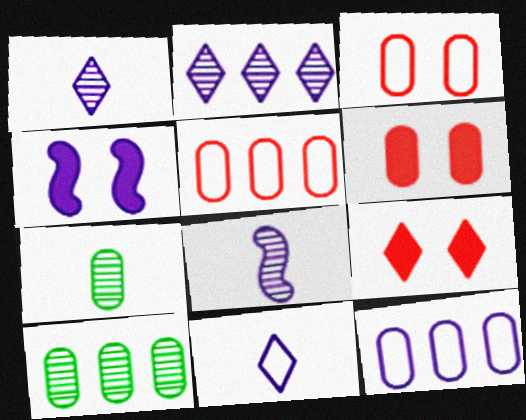[[1, 4, 12], 
[6, 7, 12]]